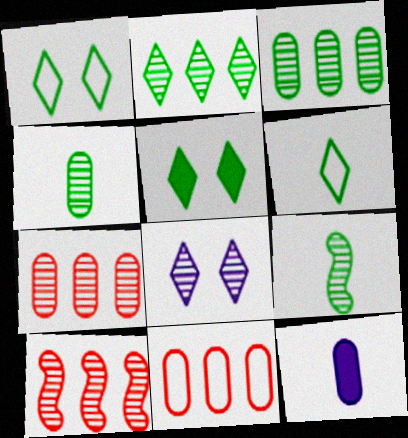[[1, 10, 12], 
[2, 5, 6], 
[4, 8, 10], 
[7, 8, 9]]